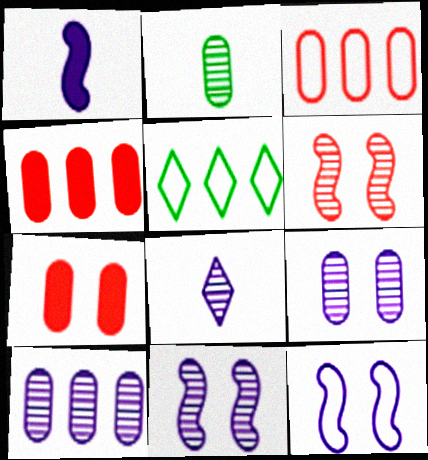[[8, 10, 11]]